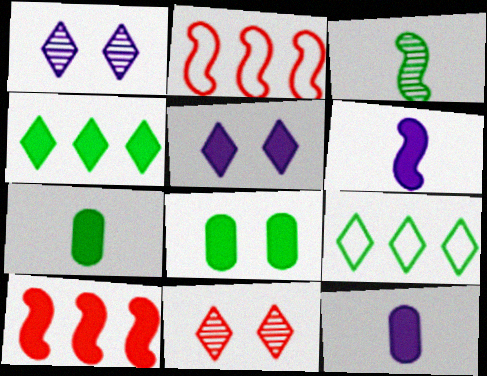[[1, 2, 7], 
[3, 8, 9], 
[5, 7, 10]]